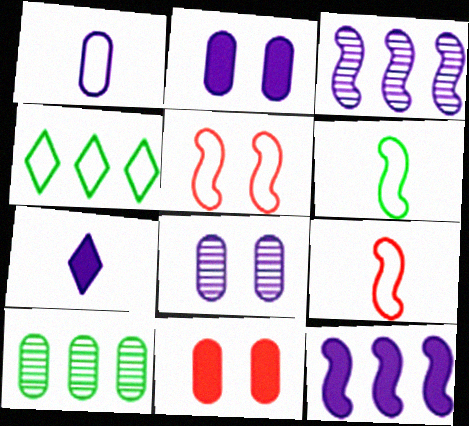[[1, 4, 5], 
[1, 10, 11], 
[2, 7, 12], 
[5, 7, 10]]